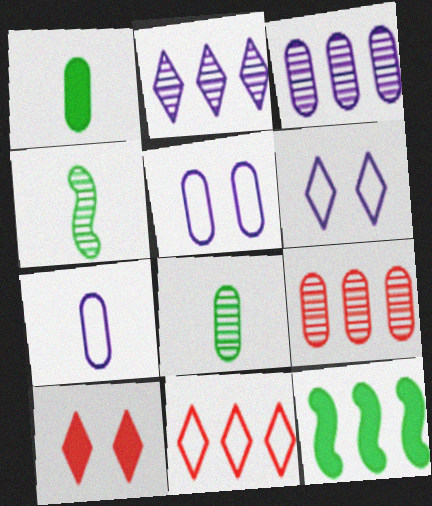[[1, 5, 9], 
[3, 11, 12]]